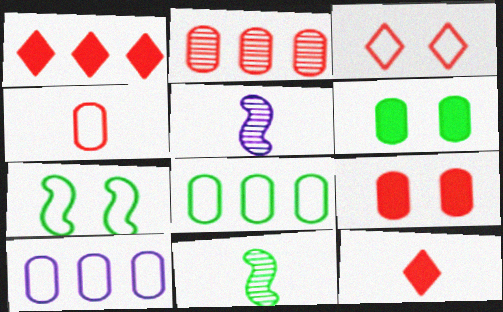[[2, 4, 9]]